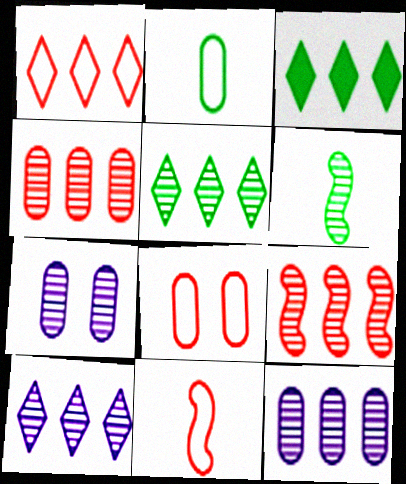[[1, 3, 10], 
[1, 8, 11], 
[3, 7, 11], 
[5, 9, 12]]